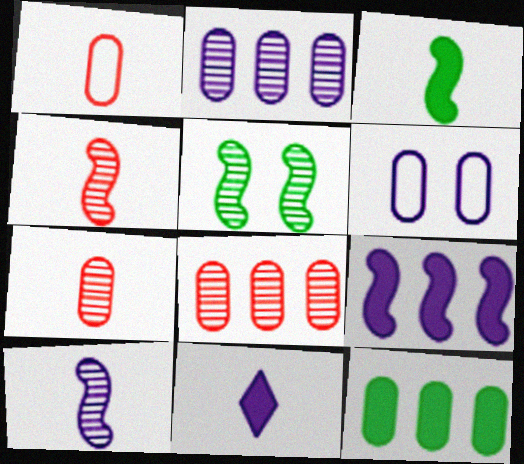[[6, 7, 12]]